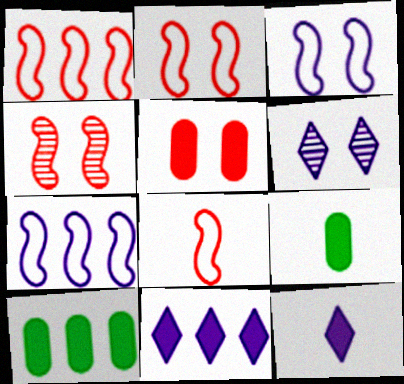[[1, 2, 8], 
[1, 6, 9], 
[6, 8, 10]]